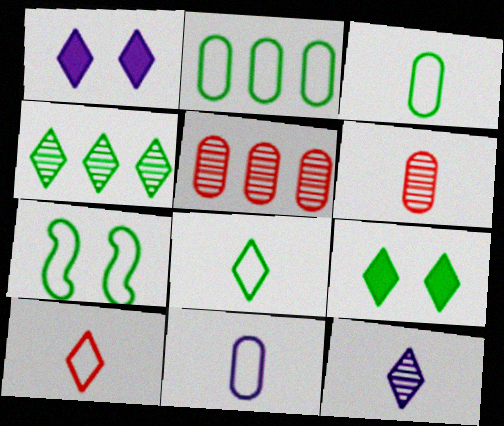[[1, 4, 10], 
[2, 7, 8], 
[4, 8, 9]]